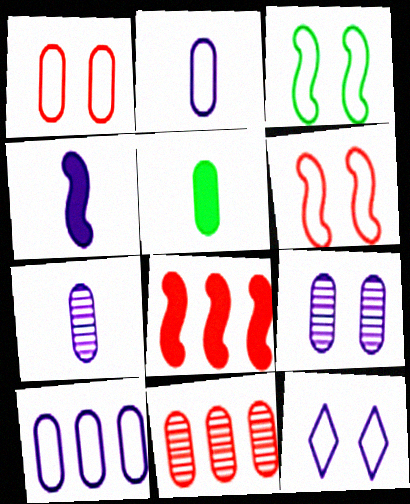[[1, 3, 12]]